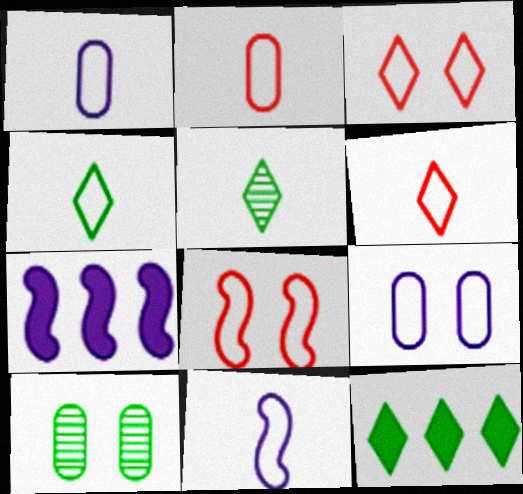[[2, 4, 11], 
[6, 7, 10]]